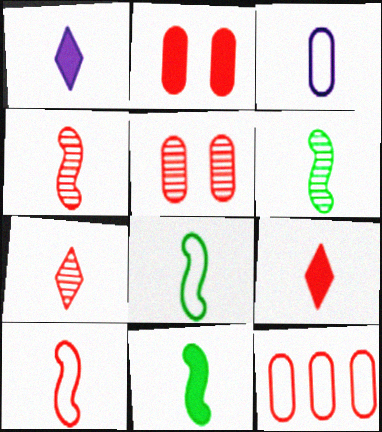[[3, 6, 9], 
[3, 7, 11], 
[6, 8, 11]]